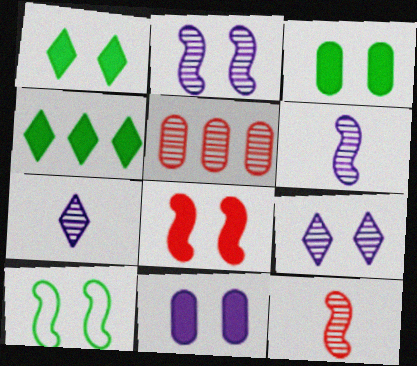[[1, 8, 11], 
[2, 8, 10]]